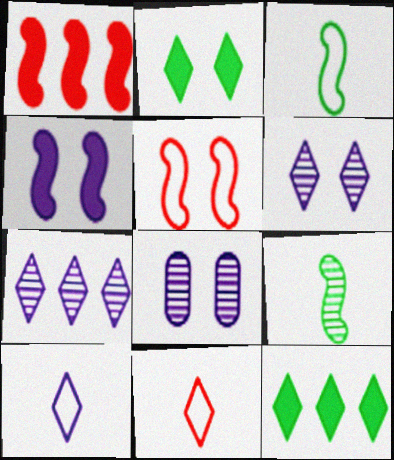[[2, 5, 8], 
[2, 7, 11], 
[6, 11, 12]]